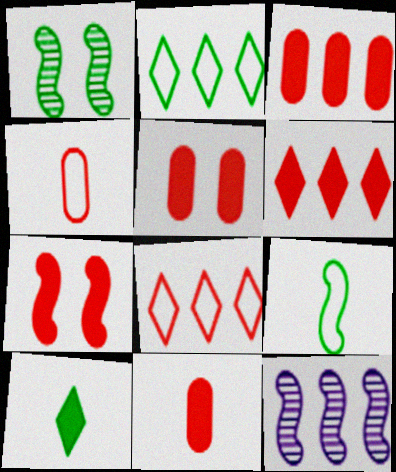[[2, 3, 12], 
[3, 5, 11], 
[6, 7, 11], 
[7, 9, 12]]